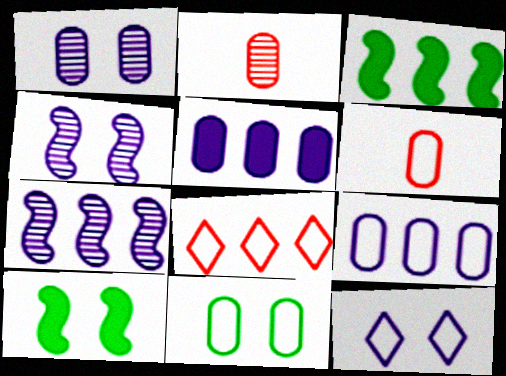[[2, 3, 12], 
[2, 5, 11], 
[6, 9, 11]]